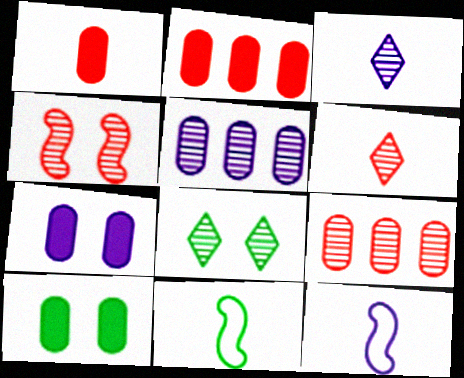[[1, 3, 11], 
[2, 8, 12], 
[4, 6, 9]]